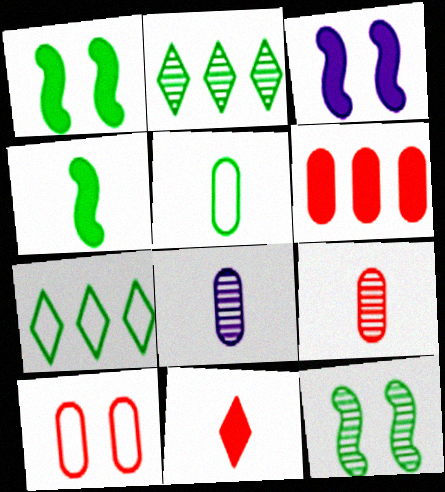[[1, 2, 5], 
[3, 7, 9], 
[6, 9, 10]]